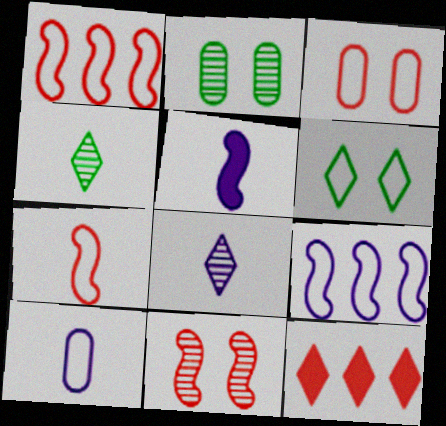[[1, 6, 10], 
[5, 8, 10], 
[6, 8, 12]]